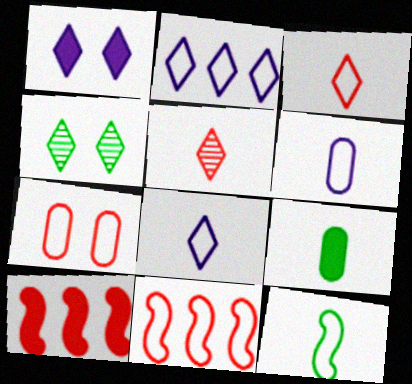[[1, 9, 10], 
[2, 7, 12], 
[3, 6, 12], 
[3, 7, 11], 
[4, 6, 10], 
[5, 7, 10]]